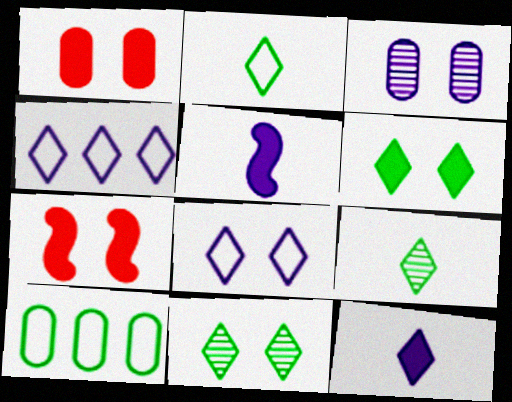[[3, 4, 5]]